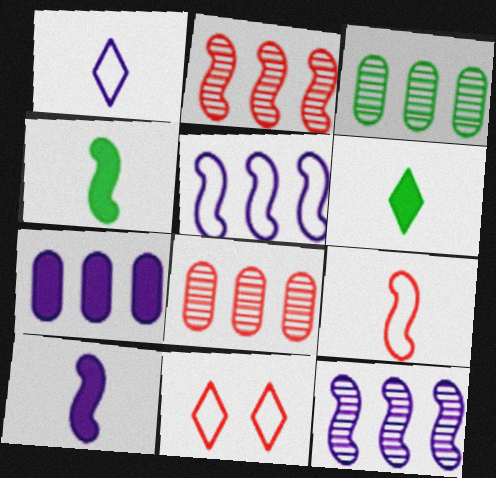[[3, 10, 11]]